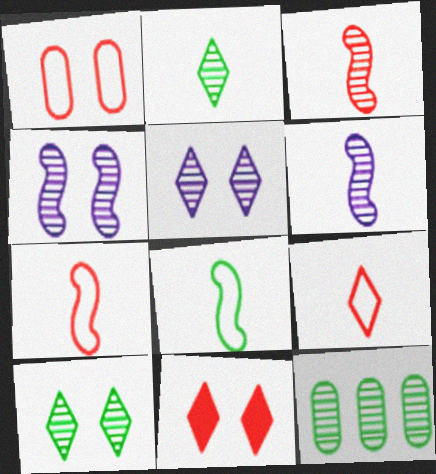[[3, 5, 12]]